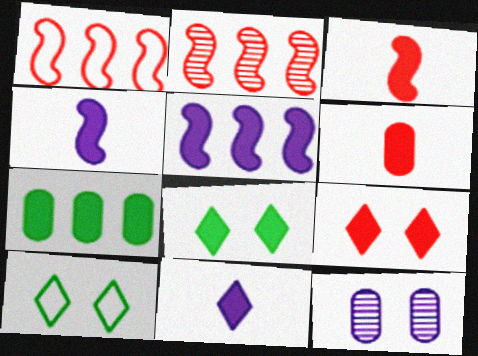[[4, 7, 9], 
[5, 6, 8]]